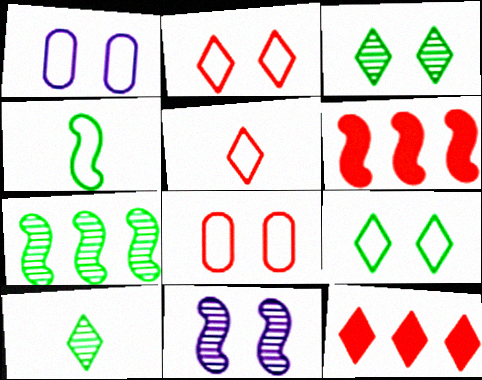[[1, 6, 10], 
[4, 6, 11]]